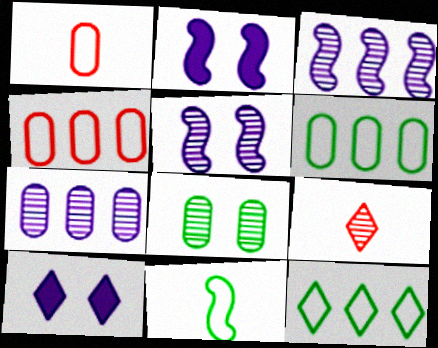[[2, 6, 9], 
[3, 8, 9], 
[9, 10, 12]]